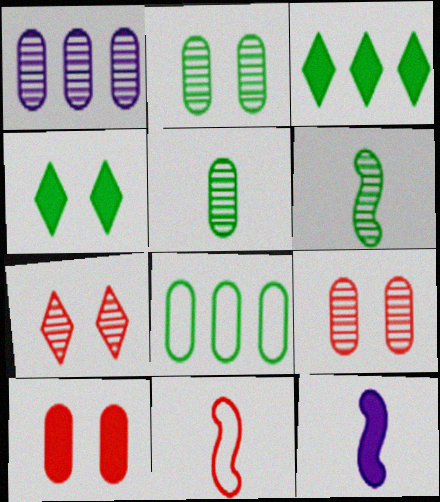[[1, 4, 11], 
[1, 5, 9], 
[1, 6, 7], 
[3, 10, 12], 
[4, 6, 8], 
[6, 11, 12], 
[7, 8, 12]]